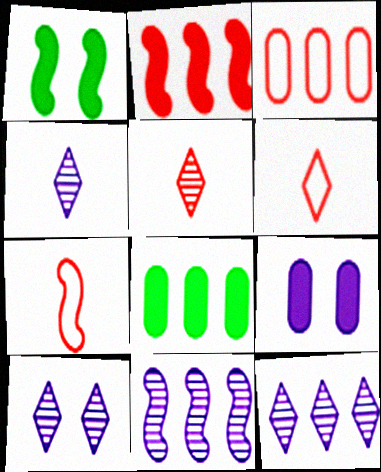[[1, 3, 4], 
[1, 7, 11], 
[4, 10, 12], 
[7, 8, 10]]